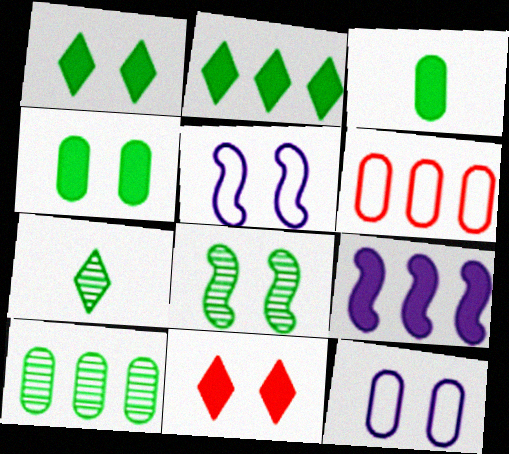[[3, 9, 11], 
[7, 8, 10], 
[8, 11, 12]]